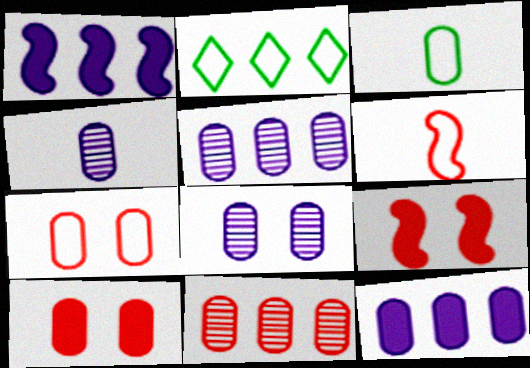[[1, 2, 11], 
[2, 4, 9], 
[3, 5, 10], 
[4, 5, 8]]